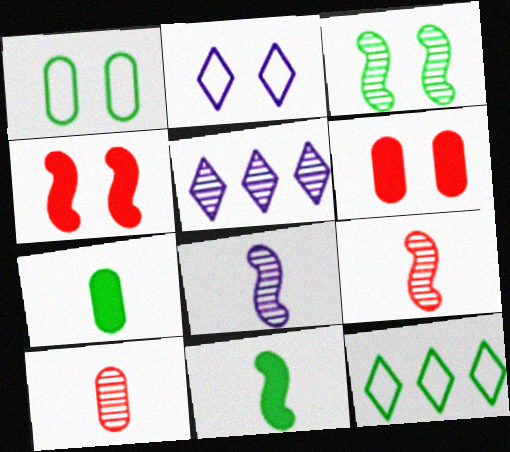[[2, 3, 6], 
[3, 5, 10], 
[3, 7, 12], 
[6, 8, 12]]